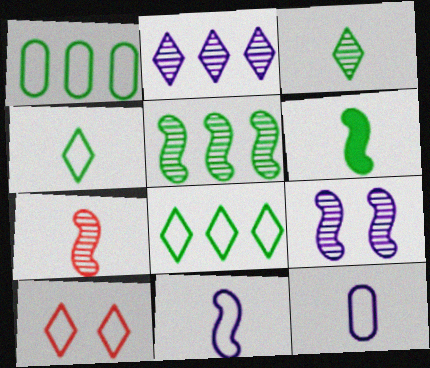[[1, 10, 11], 
[5, 7, 9], 
[6, 7, 11]]